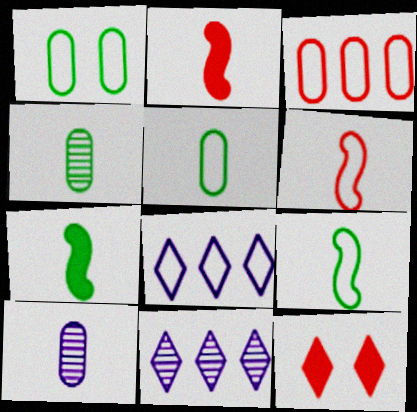[[1, 2, 11], 
[1, 6, 8]]